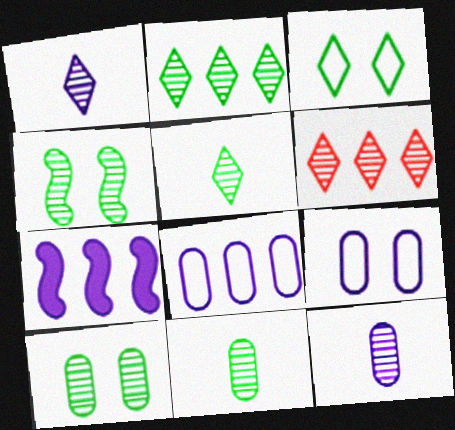[[1, 7, 9], 
[2, 4, 11], 
[4, 6, 12]]